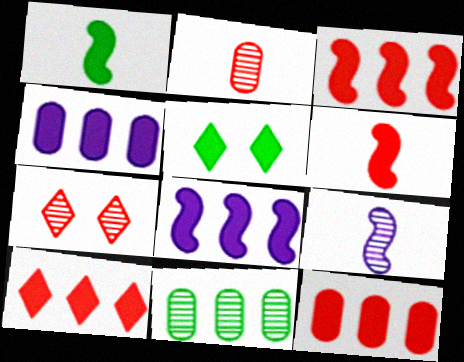[[3, 10, 12], 
[4, 5, 6], 
[7, 9, 11]]